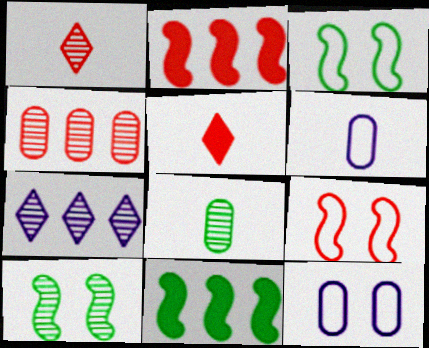[[1, 11, 12], 
[4, 5, 9]]